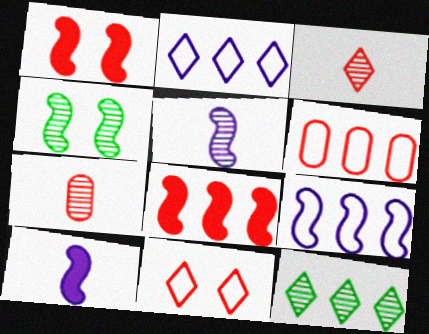[[1, 3, 6], 
[7, 8, 11]]